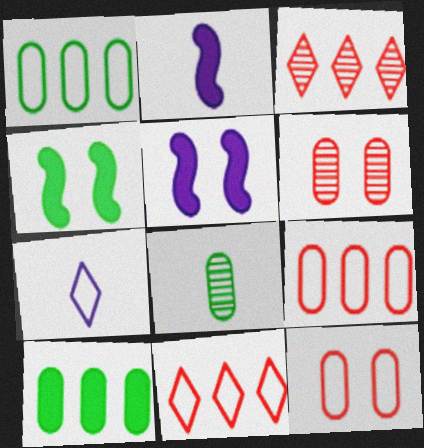[[5, 8, 11]]